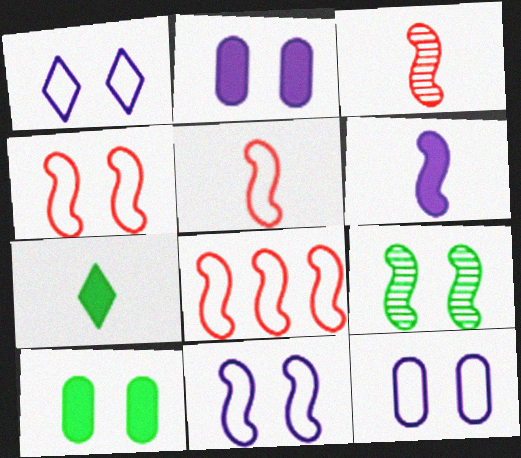[[1, 11, 12], 
[4, 5, 8], 
[6, 8, 9]]